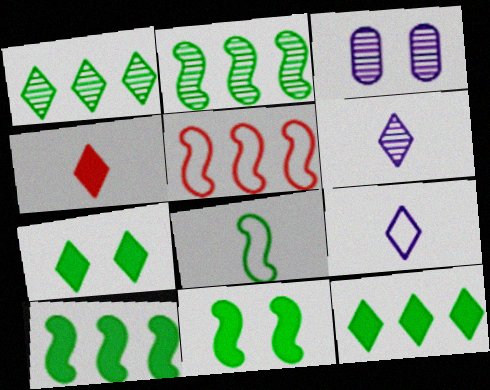[[2, 8, 11]]